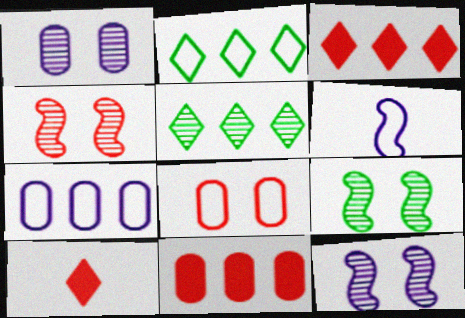[[2, 6, 8], 
[4, 9, 12], 
[7, 9, 10]]